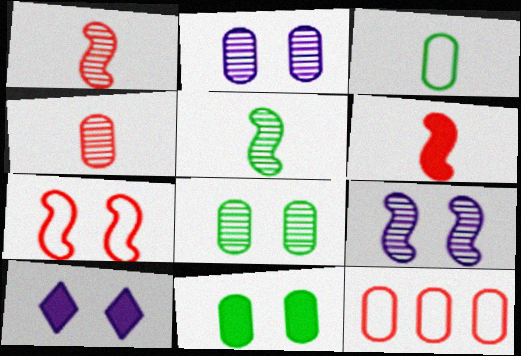[[5, 10, 12], 
[7, 8, 10]]